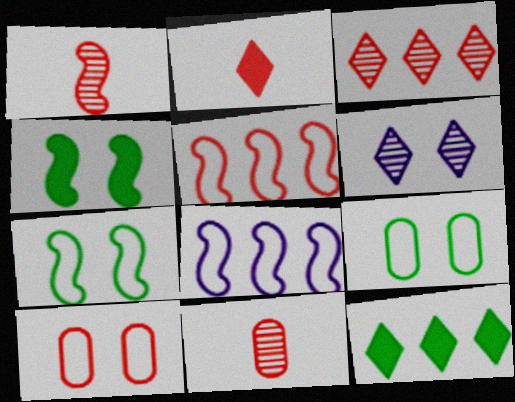[[1, 4, 8], 
[4, 6, 10]]